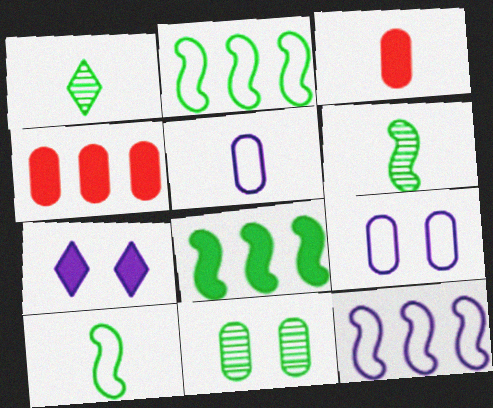[[3, 7, 8], 
[4, 5, 11]]